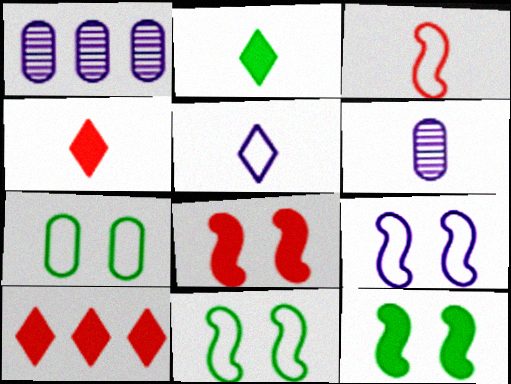[[1, 4, 11], 
[2, 3, 6], 
[6, 10, 11]]